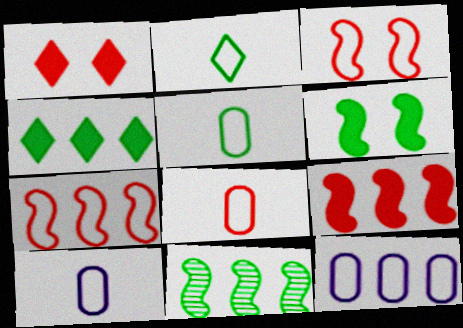[[1, 10, 11], 
[2, 3, 12], 
[5, 8, 10]]